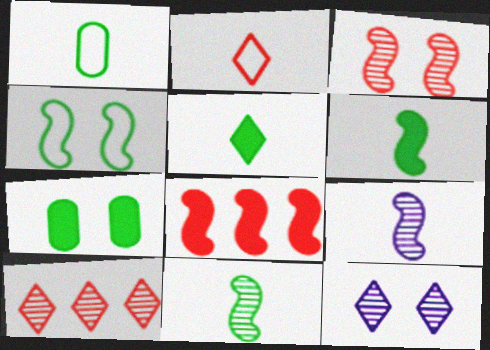[[1, 5, 11], 
[1, 8, 12], 
[4, 8, 9]]